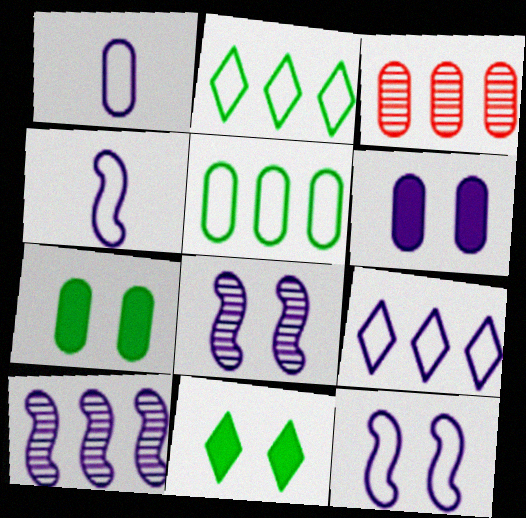[[1, 3, 7], 
[1, 9, 12], 
[3, 4, 11]]